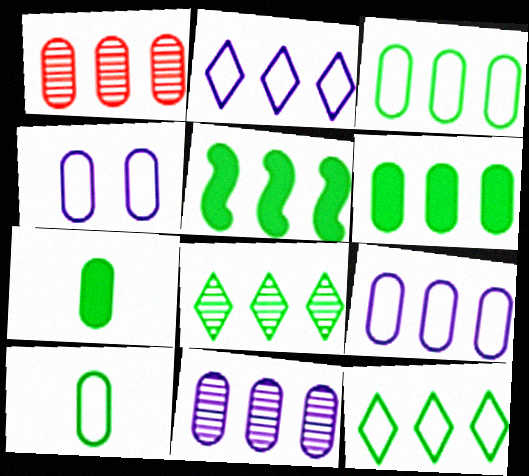[[1, 2, 5], 
[1, 4, 7], 
[1, 6, 9], 
[3, 5, 8]]